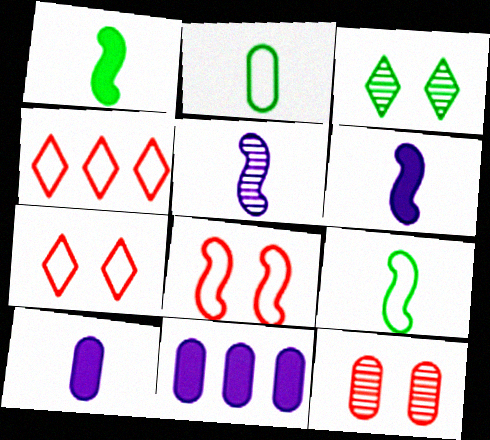[[2, 11, 12]]